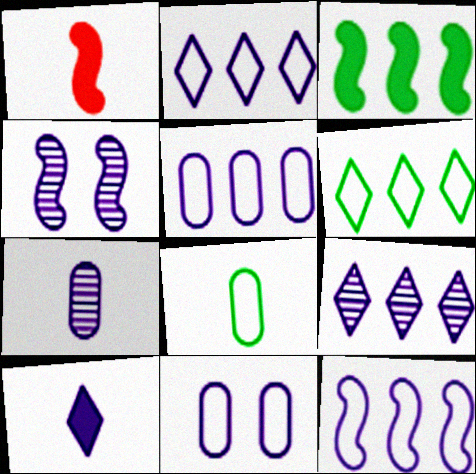[[2, 5, 12], 
[4, 5, 10], 
[4, 7, 9]]